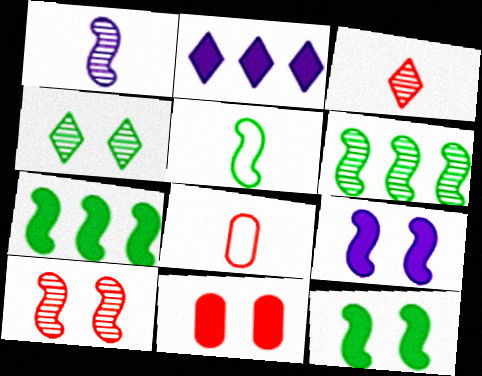[[1, 6, 10], 
[5, 6, 12]]